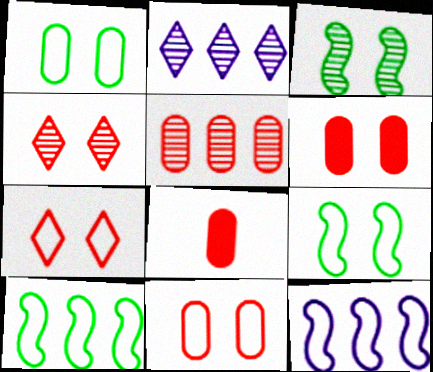[[2, 8, 9], 
[5, 8, 11]]